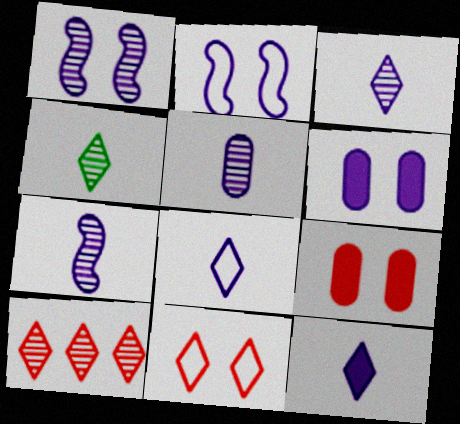[[3, 5, 7], 
[3, 8, 12]]